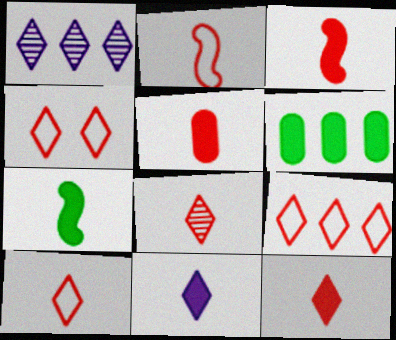[[2, 5, 8], 
[3, 5, 12], 
[4, 9, 10], 
[5, 7, 11], 
[8, 10, 12]]